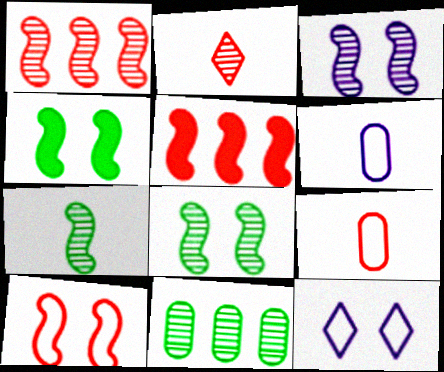[[1, 3, 7], 
[2, 3, 11], 
[3, 4, 10]]